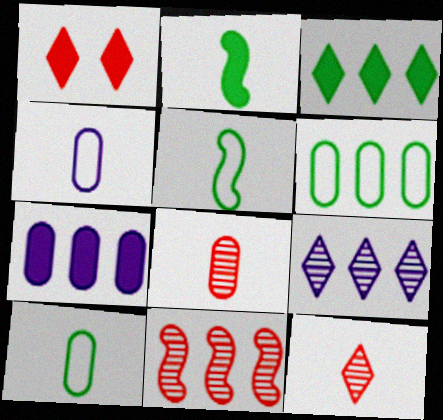[[1, 2, 7], 
[2, 4, 12]]